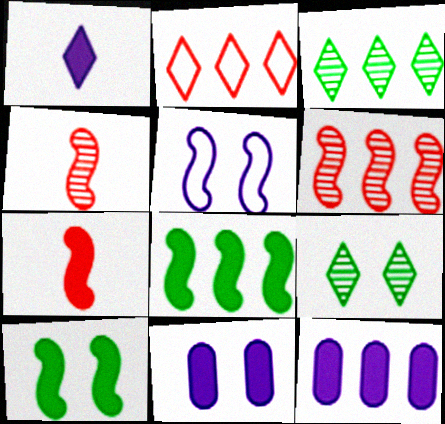[[1, 2, 9], 
[4, 5, 8]]